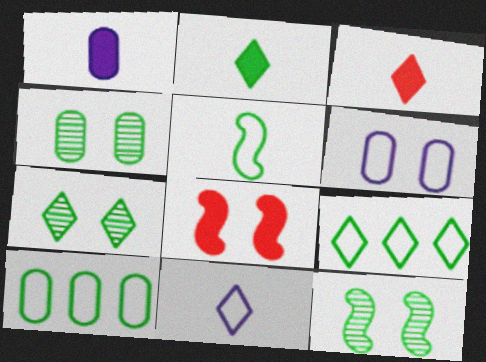[[2, 7, 9], 
[2, 10, 12], 
[4, 7, 12], 
[6, 7, 8]]